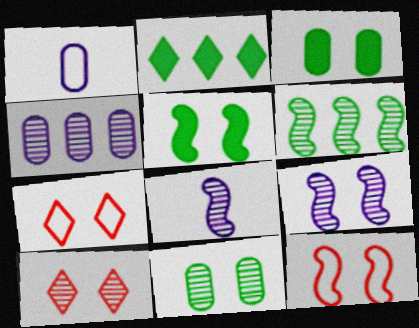[[3, 7, 9], 
[5, 9, 12], 
[9, 10, 11]]